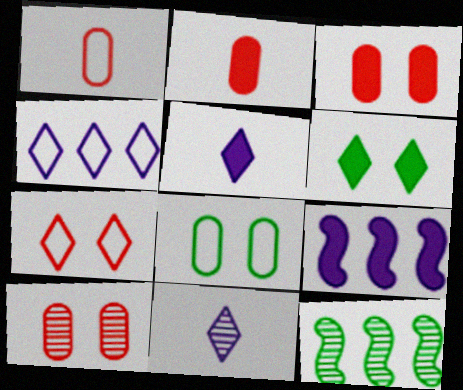[[2, 6, 9], 
[10, 11, 12]]